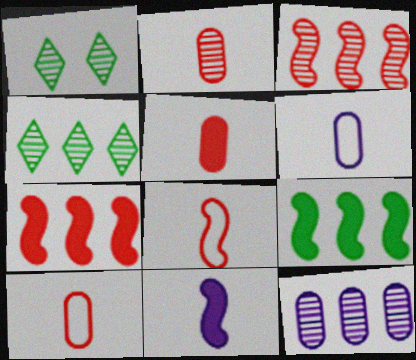[[1, 6, 7], 
[2, 5, 10], 
[3, 4, 12]]